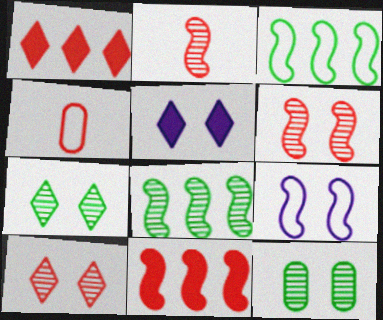[[1, 4, 6], 
[4, 5, 8], 
[4, 10, 11]]